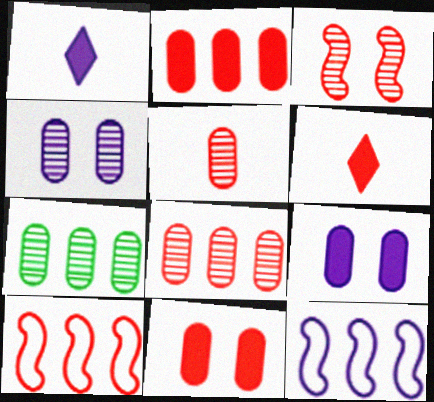[[1, 4, 12], 
[4, 5, 7]]